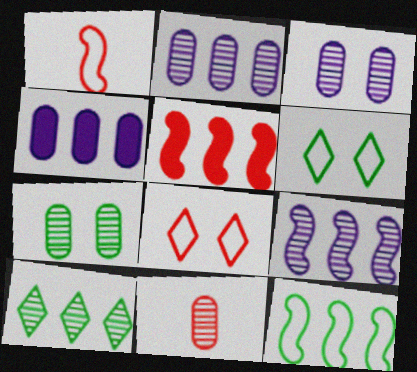[[2, 7, 11], 
[5, 8, 11], 
[5, 9, 12]]